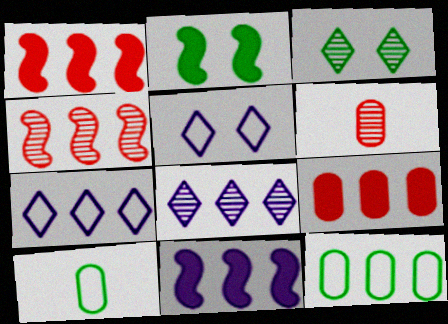[[1, 8, 12], 
[2, 6, 7]]